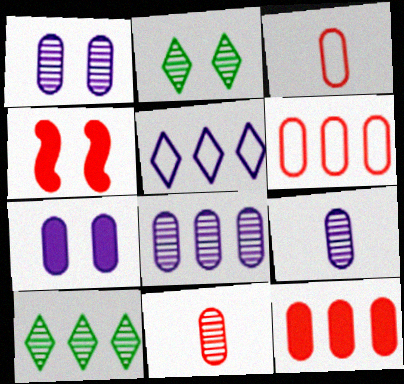[[1, 8, 9]]